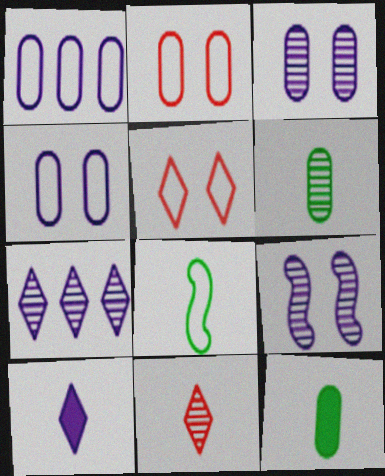[[1, 5, 8], 
[1, 9, 10]]